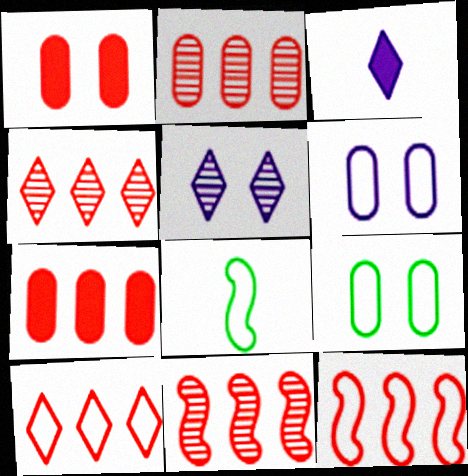[[2, 4, 11], 
[3, 9, 11], 
[4, 7, 12], 
[5, 7, 8], 
[6, 8, 10], 
[7, 10, 11]]